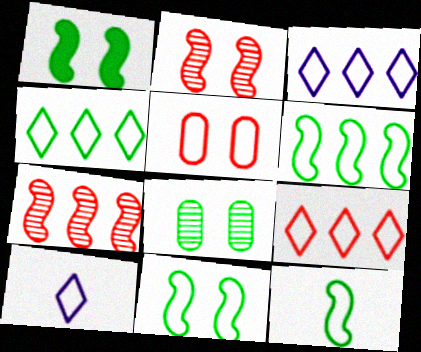[[3, 4, 9], 
[3, 5, 12], 
[5, 6, 10], 
[6, 11, 12]]